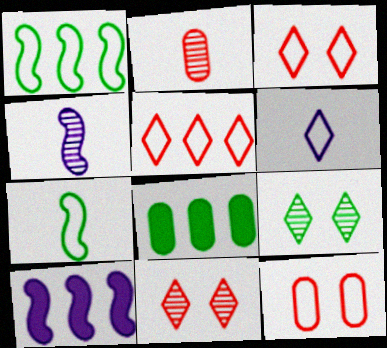[[1, 6, 12], 
[3, 4, 8], 
[7, 8, 9]]